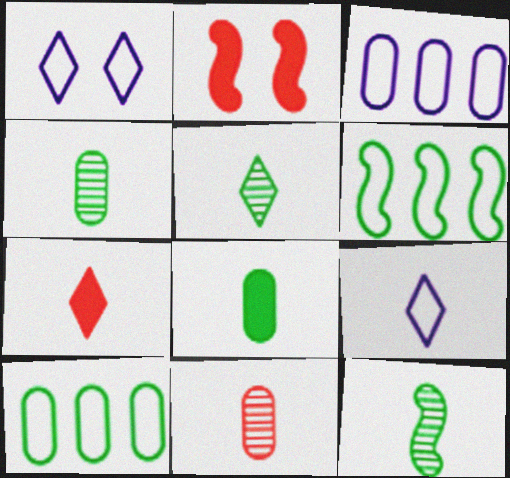[[2, 3, 5], 
[4, 5, 12], 
[5, 7, 9]]